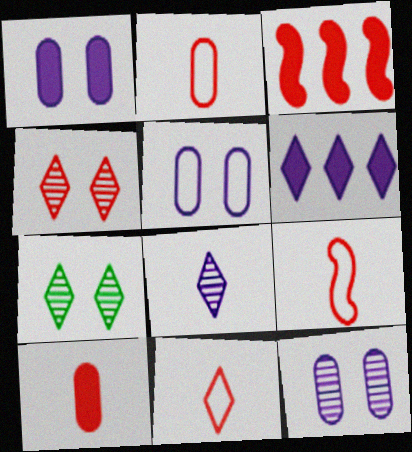[[1, 5, 12], 
[2, 3, 4], 
[2, 9, 11], 
[6, 7, 11]]